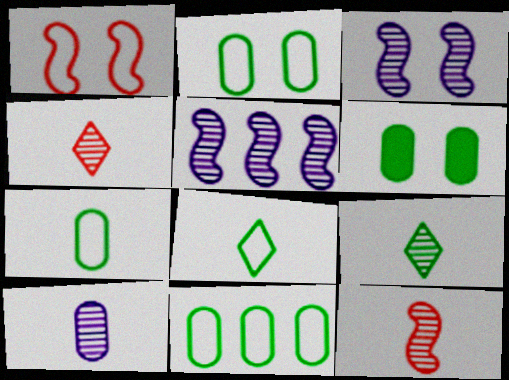[[2, 7, 11], 
[9, 10, 12]]